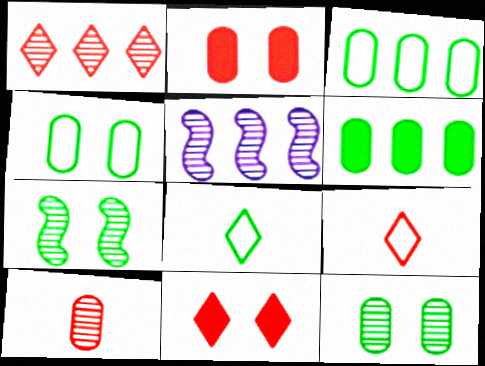[[1, 9, 11], 
[2, 5, 8], 
[6, 7, 8]]